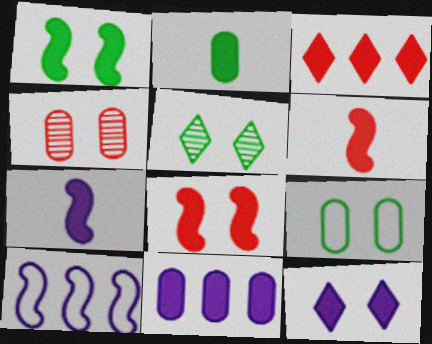[[1, 5, 9], 
[7, 11, 12]]